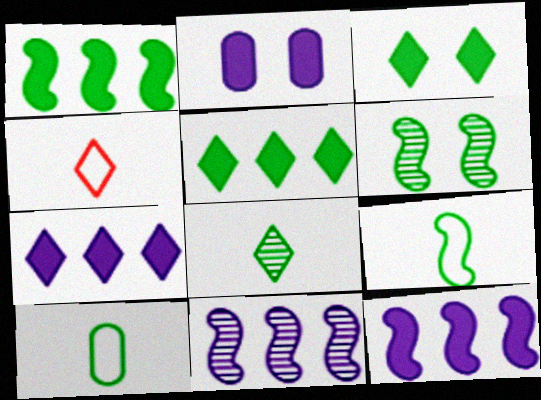[[1, 6, 9], 
[5, 6, 10]]